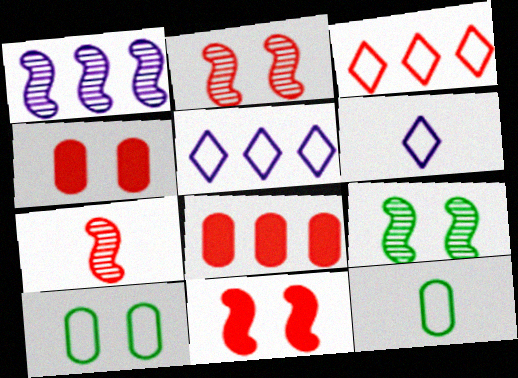[[1, 7, 9], 
[3, 4, 7], 
[6, 8, 9]]